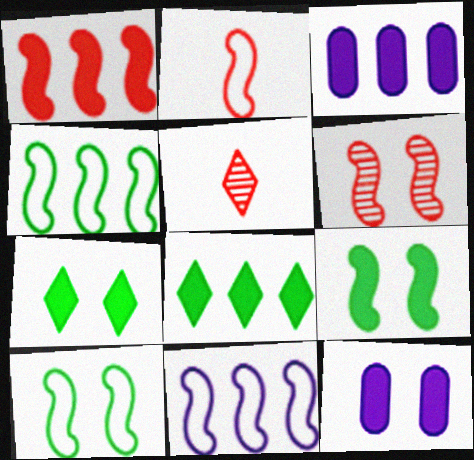[[1, 2, 6], 
[1, 3, 8], 
[2, 10, 11], 
[3, 5, 10], 
[4, 5, 12]]